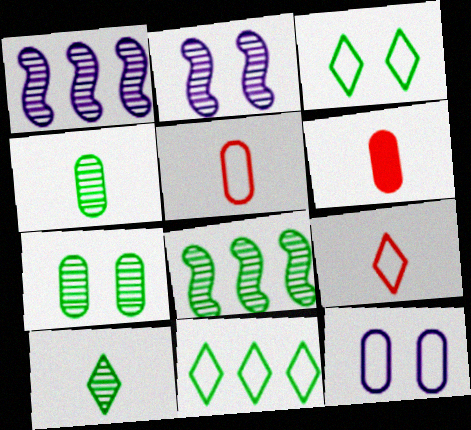[[1, 3, 6], 
[2, 6, 11], 
[7, 8, 10]]